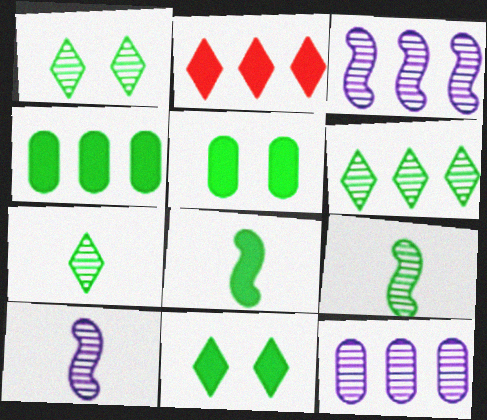[[1, 6, 7], 
[4, 8, 11]]